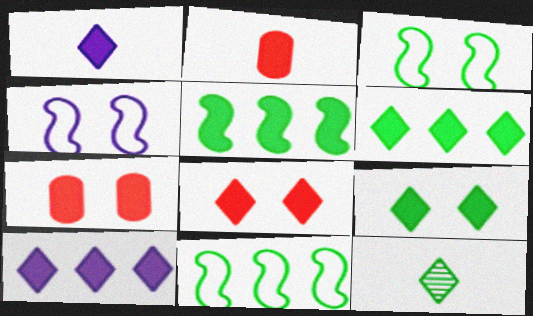[[1, 5, 7], 
[1, 6, 8]]